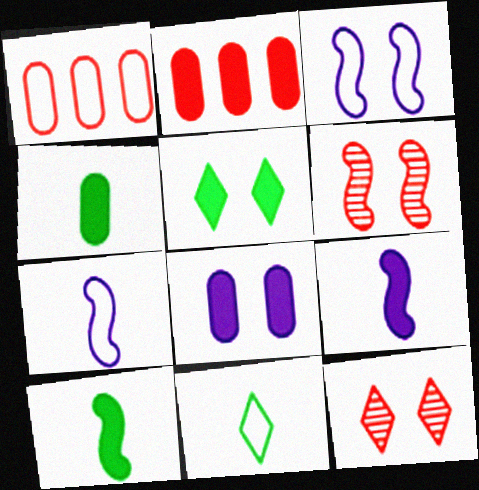[[1, 3, 11], 
[2, 4, 8], 
[2, 5, 9]]